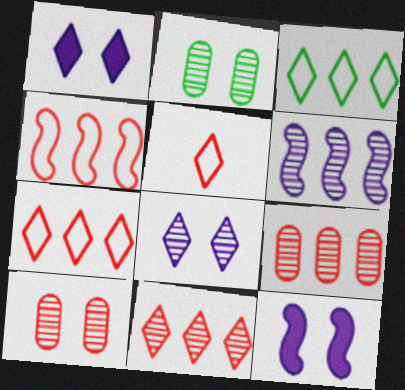[]